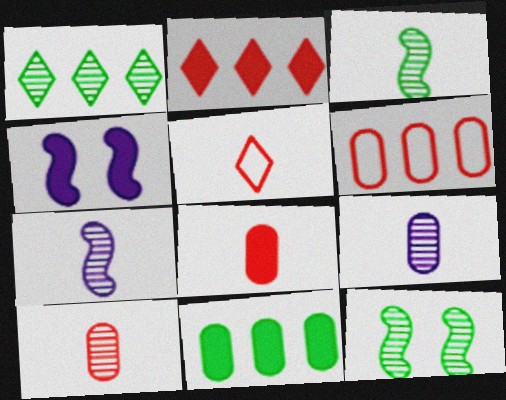[]